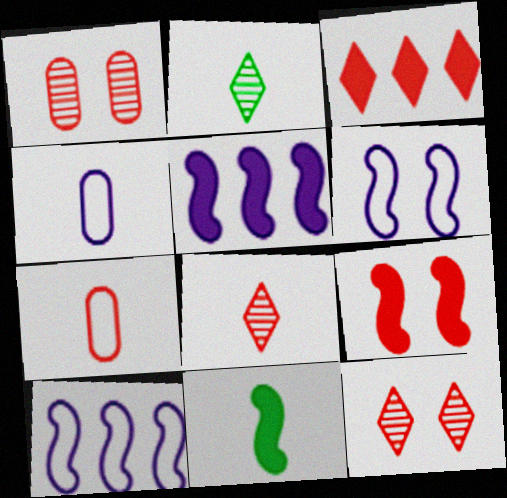[[4, 8, 11], 
[5, 9, 11]]